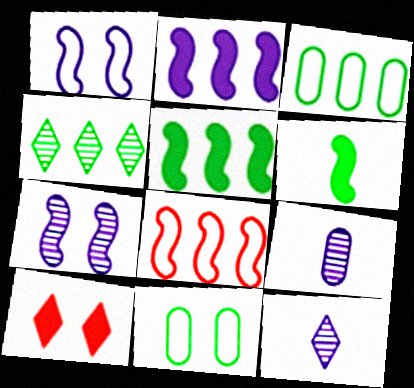[[3, 4, 5], 
[4, 6, 11], 
[6, 7, 8], 
[7, 10, 11]]